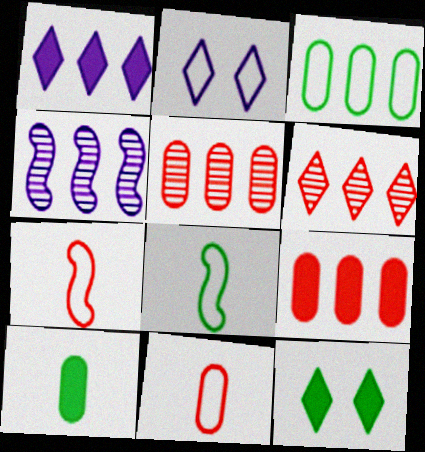[[2, 3, 7], 
[4, 11, 12]]